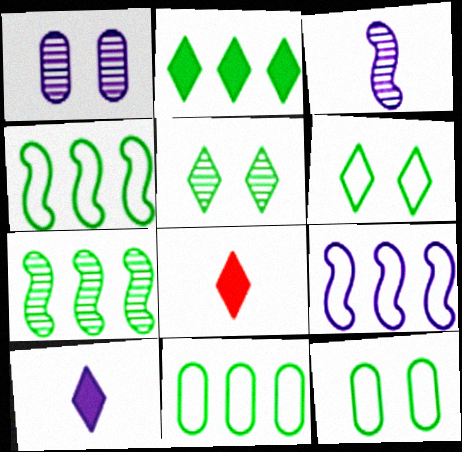[[1, 4, 8], 
[1, 9, 10], 
[2, 7, 11]]